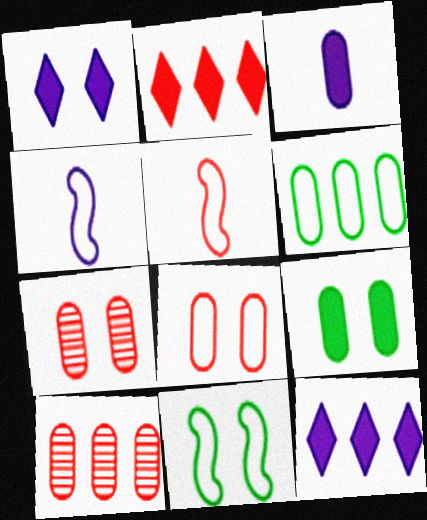[[1, 7, 11], 
[2, 5, 7], 
[3, 6, 7]]